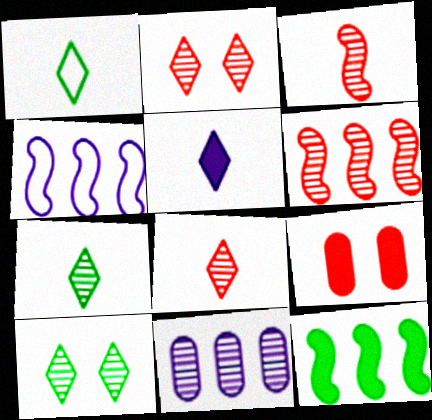[[1, 5, 8], 
[3, 10, 11], 
[4, 6, 12], 
[4, 7, 9], 
[5, 9, 12]]